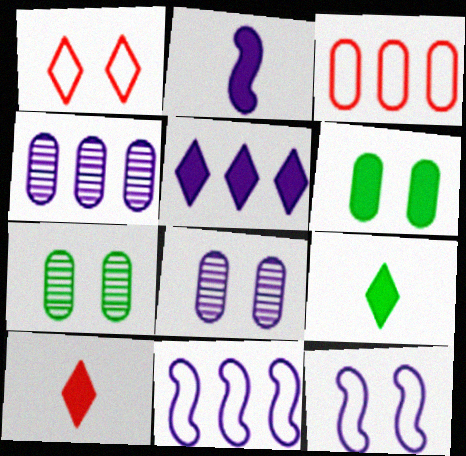[[4, 5, 11], 
[7, 10, 11]]